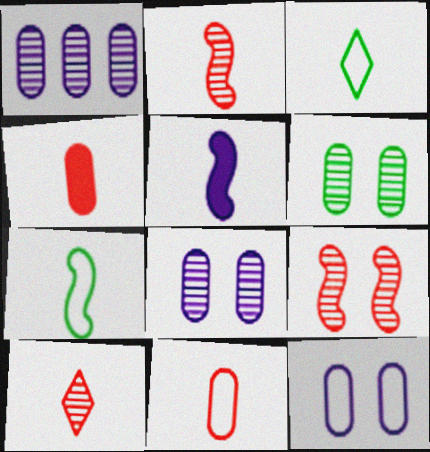[[2, 5, 7]]